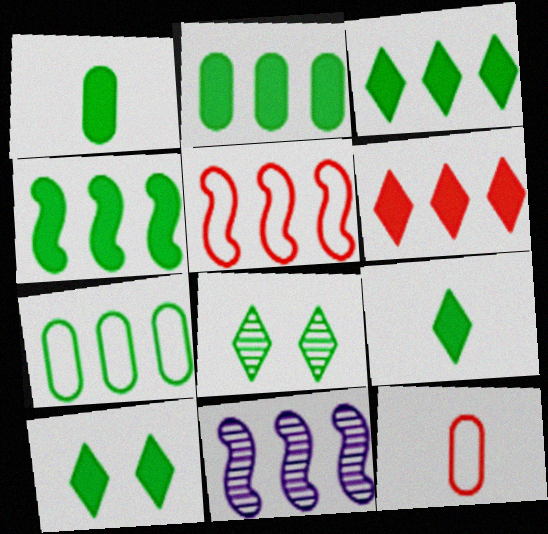[[1, 4, 10], 
[2, 3, 4], 
[3, 9, 10], 
[4, 5, 11], 
[6, 7, 11], 
[10, 11, 12]]